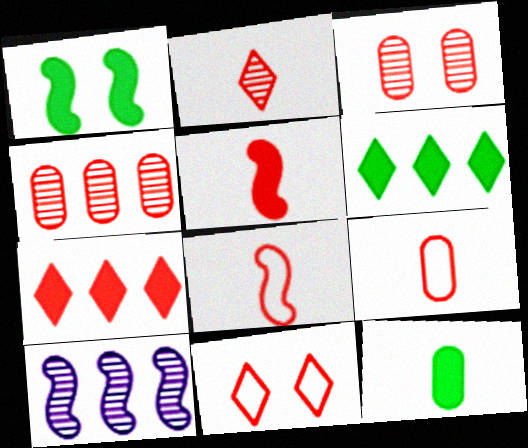[[1, 6, 12], 
[1, 8, 10], 
[2, 5, 9], 
[2, 7, 11], 
[3, 7, 8], 
[4, 5, 11], 
[10, 11, 12]]